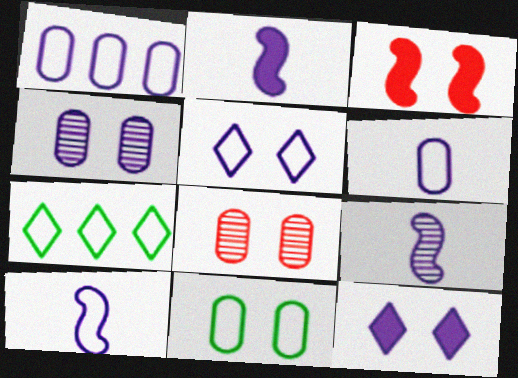[[1, 5, 10], 
[1, 9, 12], 
[2, 7, 8], 
[2, 9, 10]]